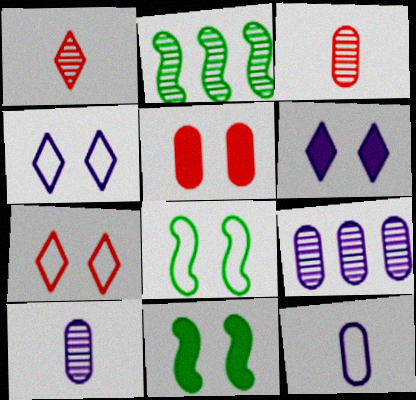[[5, 6, 11]]